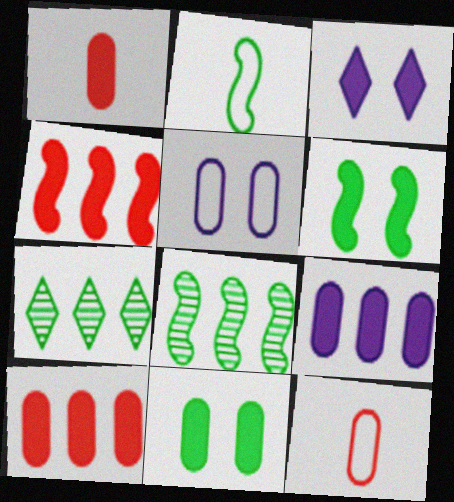[[1, 9, 11], 
[2, 6, 8], 
[2, 7, 11], 
[3, 8, 12]]